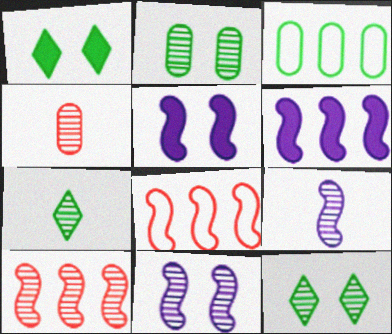[[4, 7, 9]]